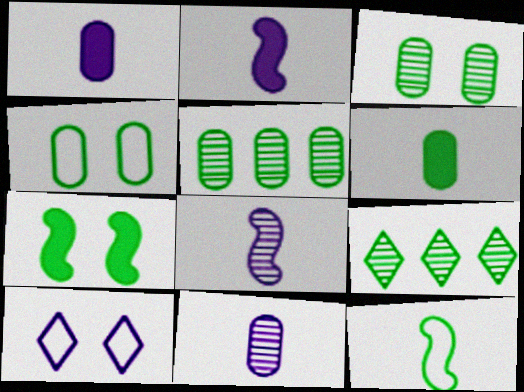[[4, 5, 6]]